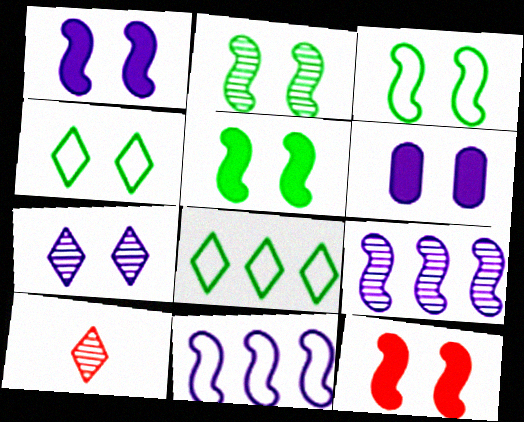[[1, 5, 12], 
[2, 3, 5]]